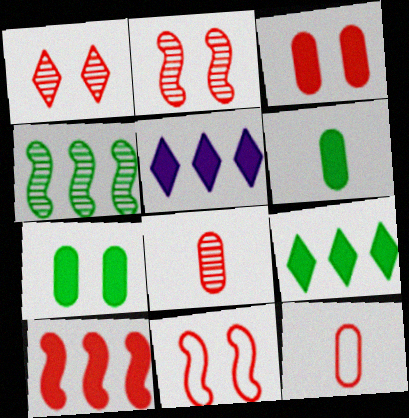[[1, 3, 11], 
[1, 10, 12]]